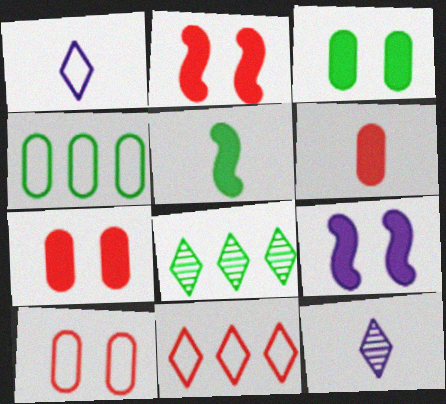[[2, 4, 12]]